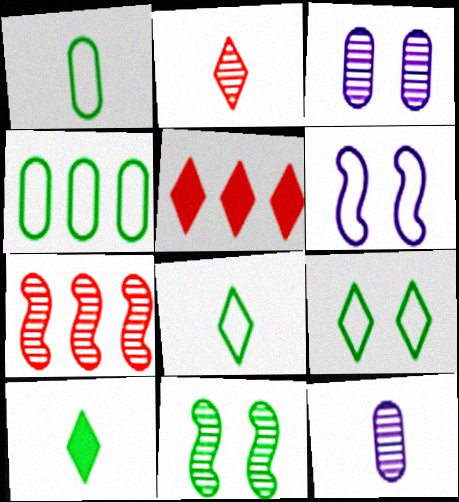[[4, 10, 11]]